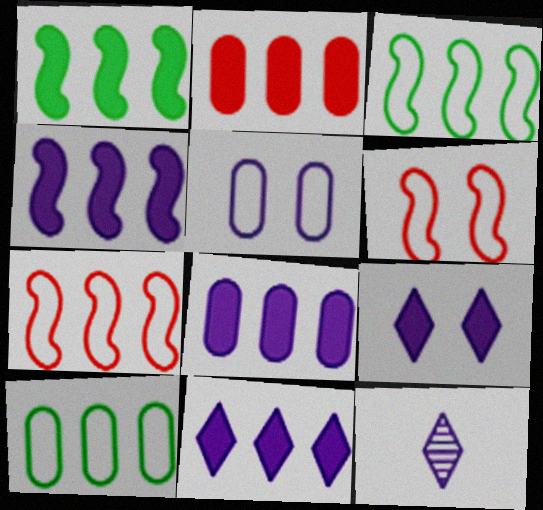[[1, 2, 11], 
[4, 5, 12], 
[4, 8, 11]]